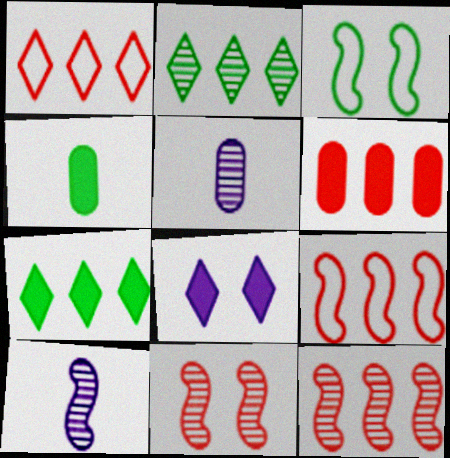[[1, 6, 12], 
[2, 3, 4], 
[2, 5, 11]]